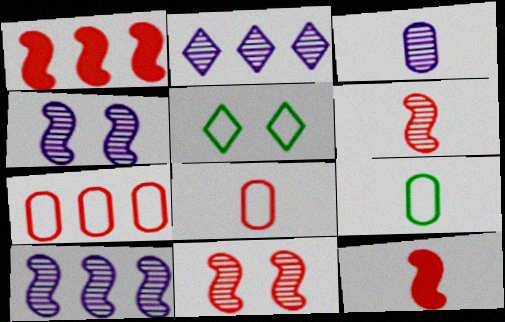[[1, 3, 5], 
[2, 3, 4]]